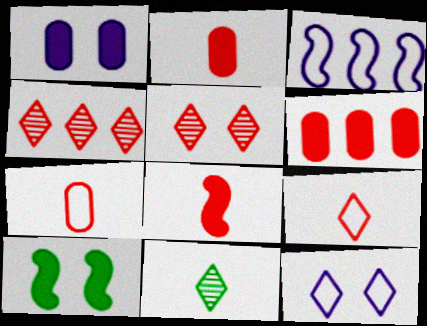[]